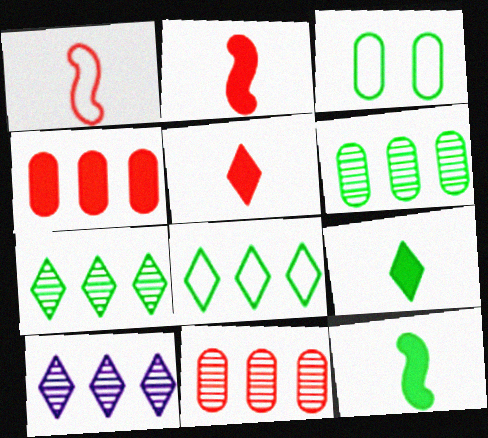[[2, 3, 10], 
[3, 7, 12]]